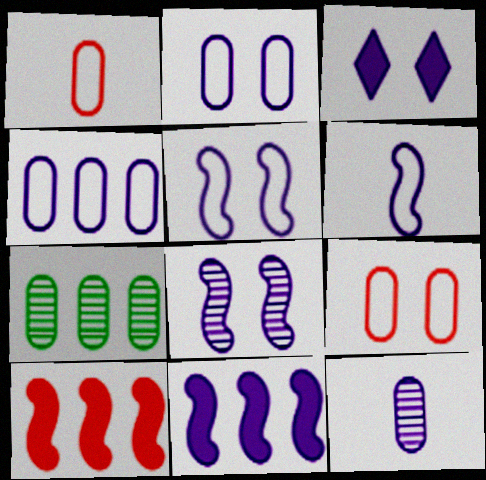[[2, 3, 8], 
[6, 8, 11]]